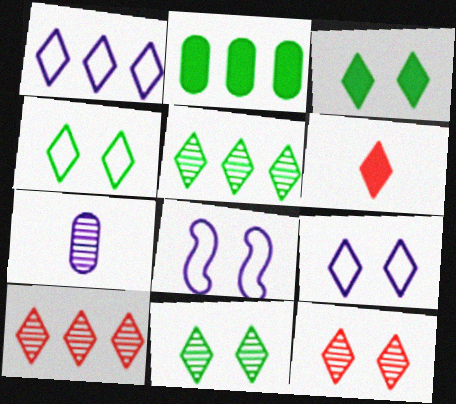[[1, 6, 11], 
[3, 4, 11], 
[3, 9, 12], 
[5, 6, 9]]